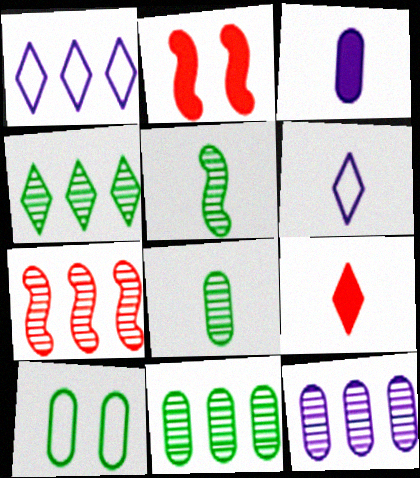[[1, 2, 8], 
[2, 6, 11], 
[4, 7, 12]]